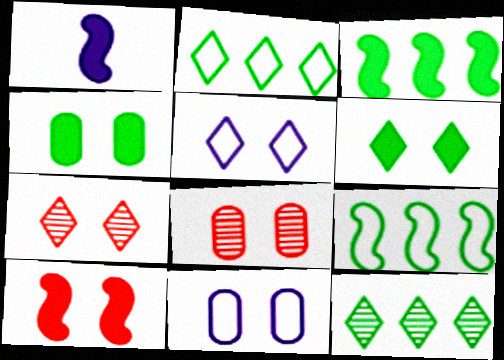[[1, 2, 8], 
[1, 3, 10], 
[4, 8, 11], 
[5, 6, 7]]